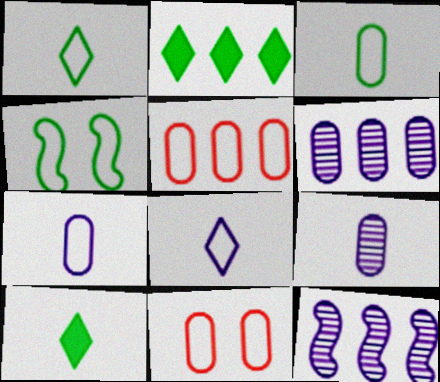[[2, 5, 12], 
[4, 5, 8], 
[10, 11, 12]]